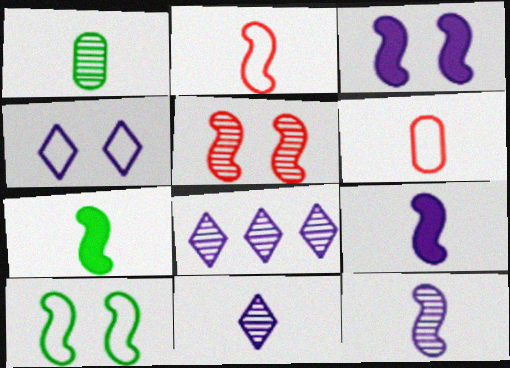[[1, 5, 8], 
[2, 7, 12], 
[3, 5, 10], 
[6, 7, 11]]